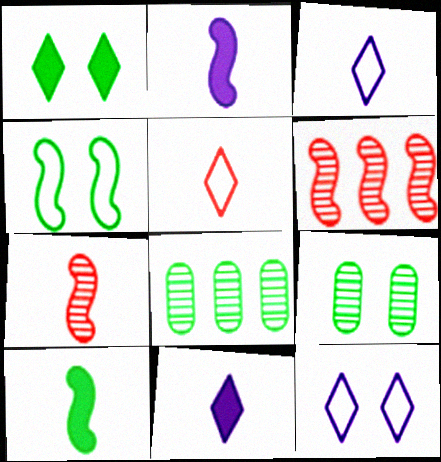[[1, 4, 9], 
[2, 4, 6]]